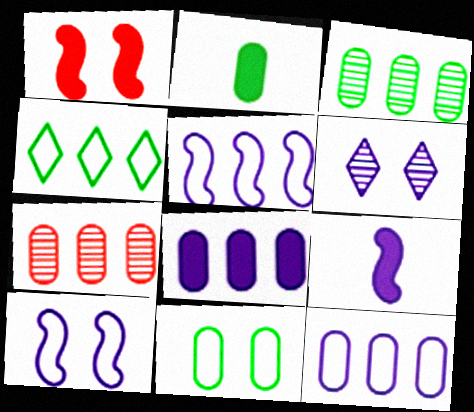[[1, 6, 11], 
[2, 3, 11], 
[6, 9, 12]]